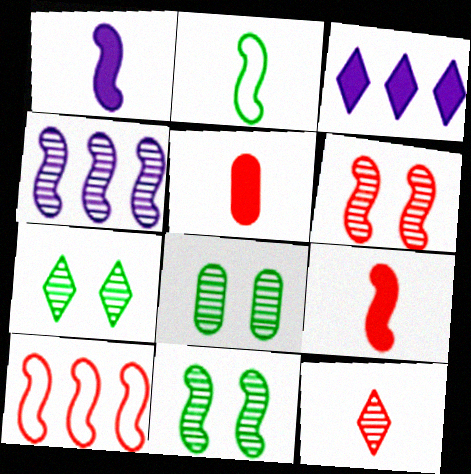[[1, 10, 11], 
[4, 8, 12], 
[6, 9, 10], 
[7, 8, 11]]